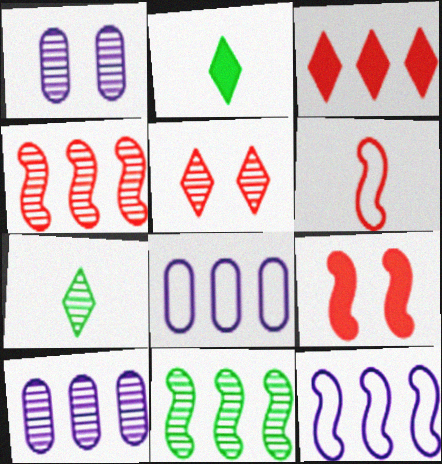[[1, 4, 7], 
[3, 8, 11], 
[4, 6, 9], 
[7, 8, 9]]